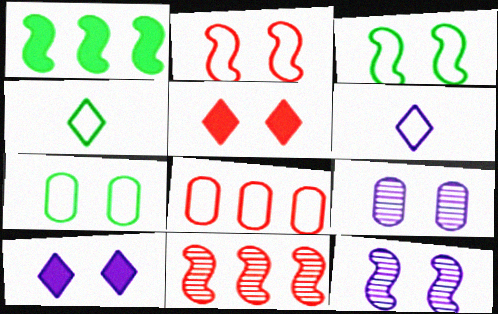[[3, 5, 9], 
[3, 6, 8], 
[5, 7, 12]]